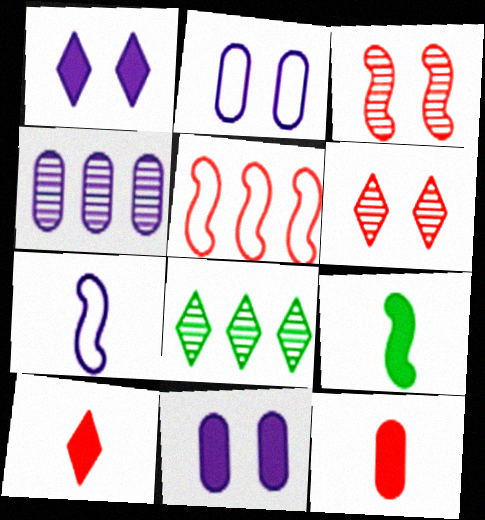[[1, 4, 7], 
[5, 6, 12]]